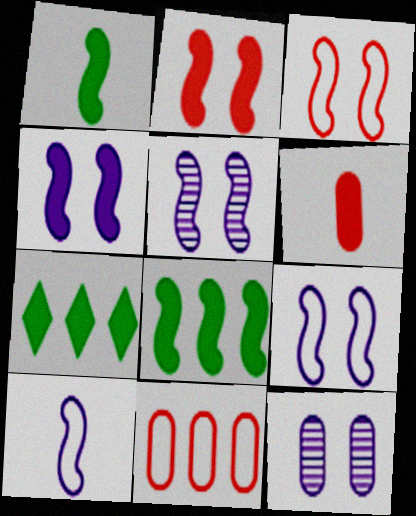[[4, 5, 9], 
[4, 6, 7]]